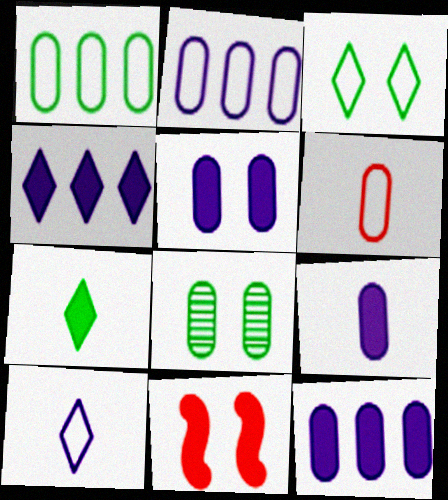[[5, 9, 12], 
[6, 8, 12], 
[7, 11, 12]]